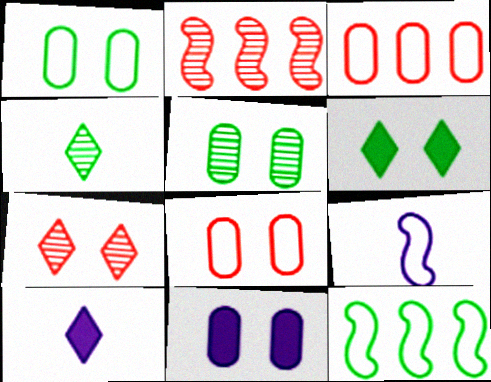[[1, 2, 10], 
[5, 8, 11]]